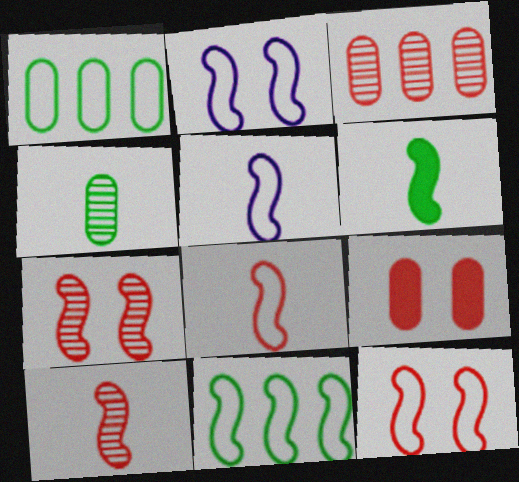[[2, 8, 11], 
[5, 6, 10], 
[5, 11, 12]]